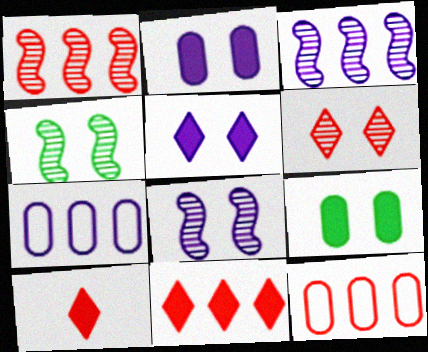[[1, 11, 12], 
[4, 7, 10]]